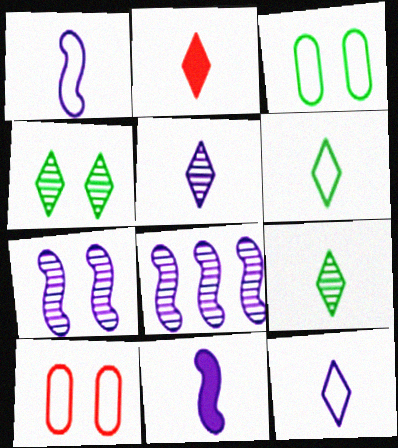[[2, 3, 8], 
[2, 5, 6], 
[2, 9, 12]]